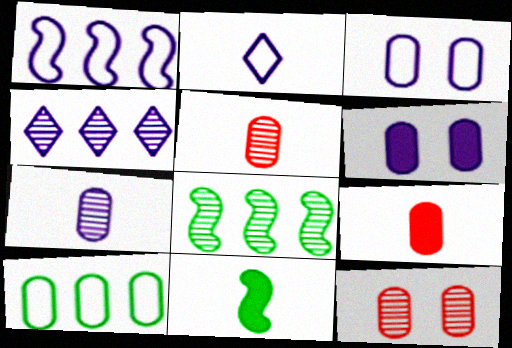[[1, 2, 3], 
[2, 5, 11], 
[5, 6, 10]]